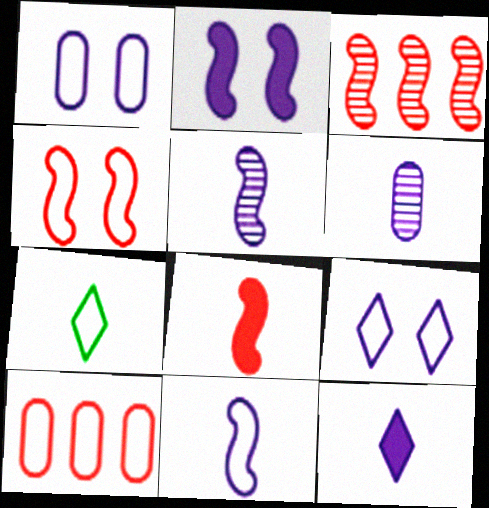[[3, 4, 8], 
[6, 7, 8], 
[6, 11, 12]]